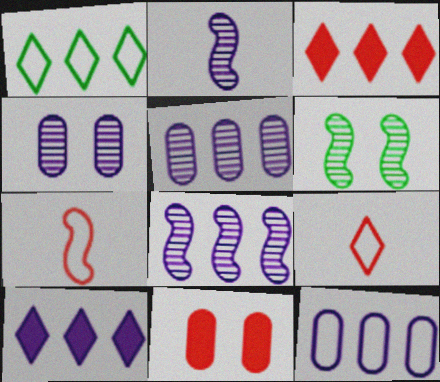[[1, 2, 11], 
[8, 10, 12]]